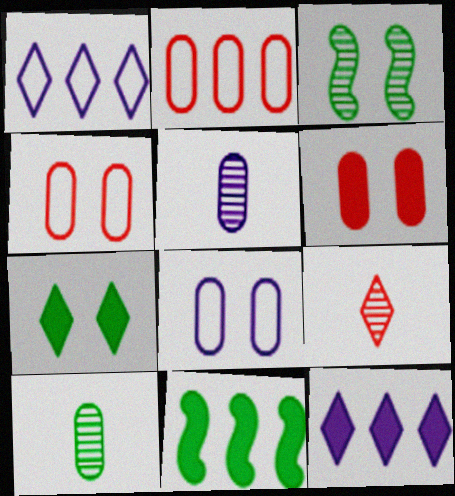[[1, 7, 9], 
[8, 9, 11]]